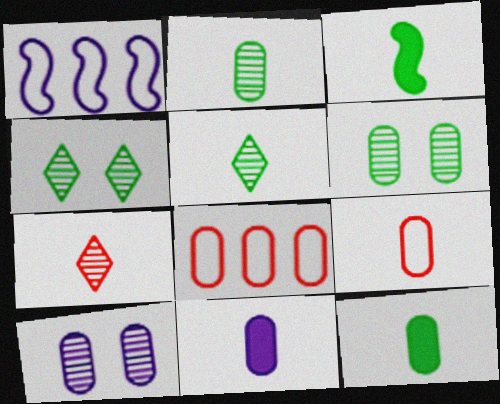[[2, 9, 11], 
[6, 8, 11], 
[8, 10, 12]]